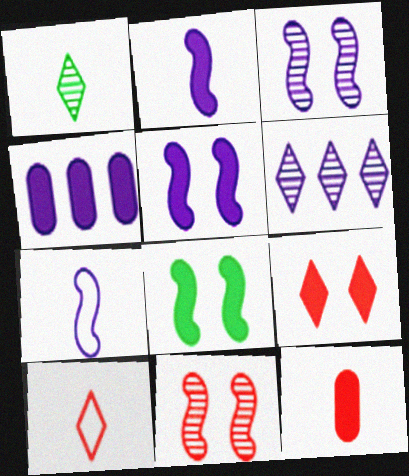[[1, 7, 12]]